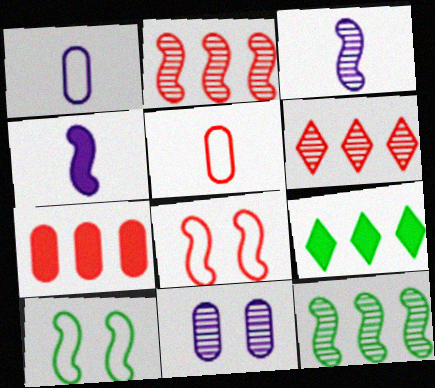[[2, 4, 10], 
[4, 8, 12]]